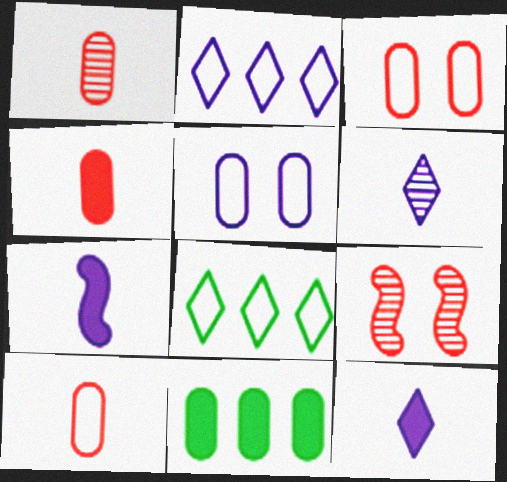[[1, 4, 10], 
[1, 5, 11]]